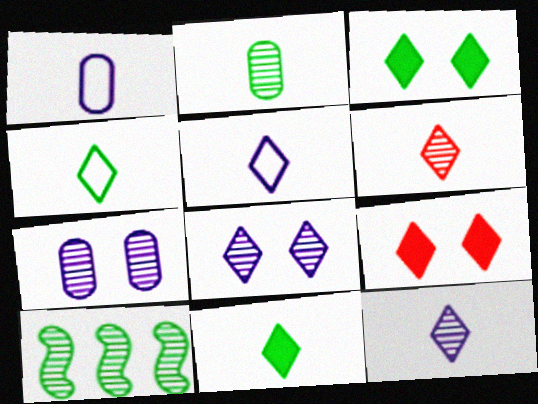[[1, 9, 10], 
[5, 6, 11], 
[6, 7, 10]]